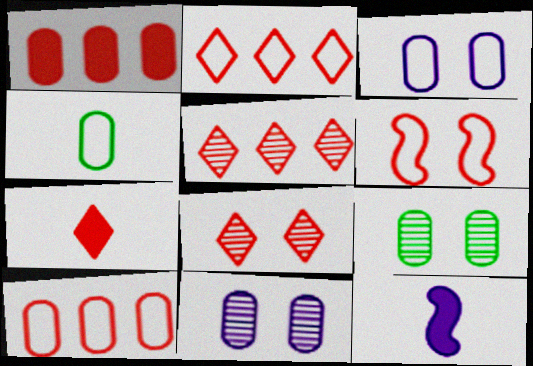[[1, 4, 11], 
[2, 7, 8], 
[2, 9, 12], 
[3, 4, 10]]